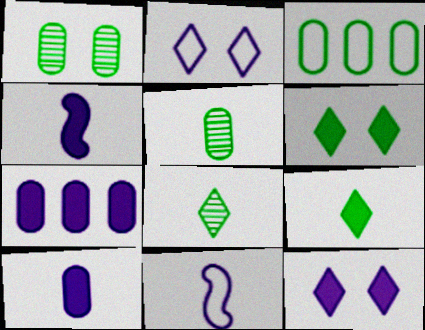[[4, 7, 12]]